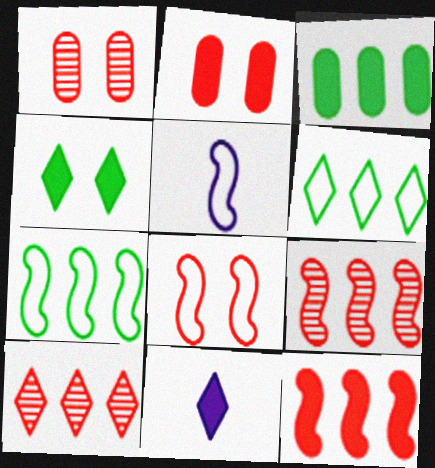[[1, 7, 11], 
[5, 7, 8]]